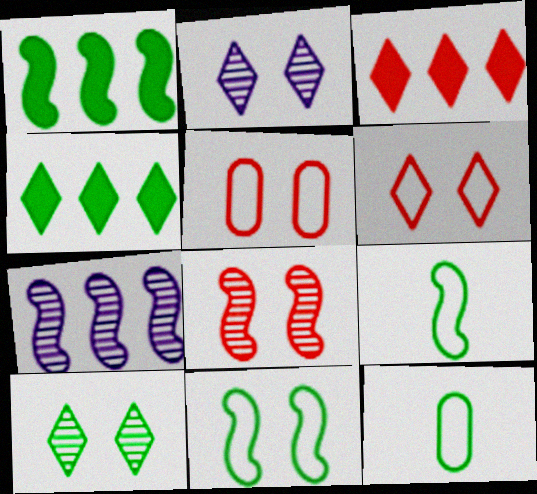[[1, 10, 12]]